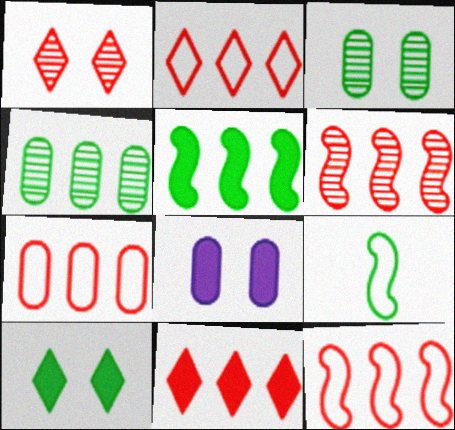[[2, 7, 12], 
[4, 9, 10], 
[6, 7, 11]]